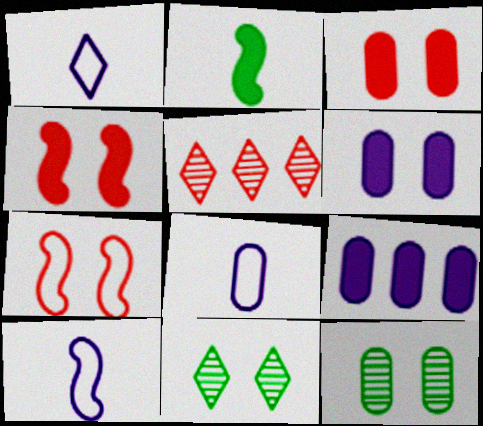[[1, 8, 10], 
[6, 7, 11]]